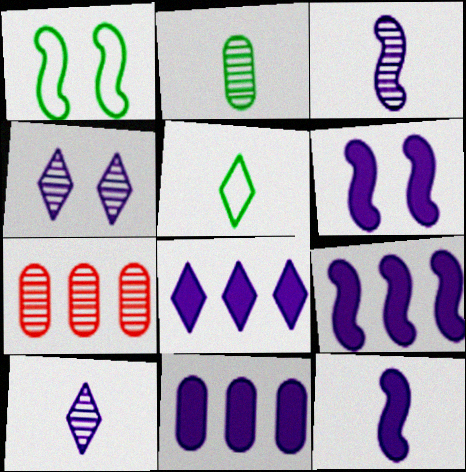[[5, 6, 7], 
[6, 9, 12], 
[8, 9, 11]]